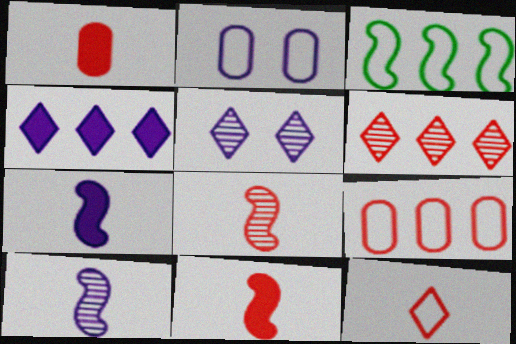[[1, 3, 5], 
[1, 8, 12], 
[2, 3, 12], 
[2, 4, 10]]